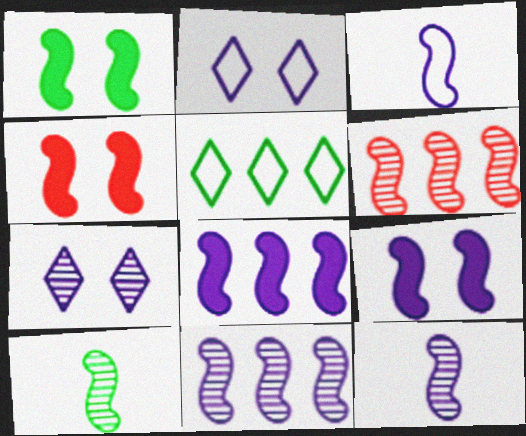[[1, 3, 6], 
[1, 4, 9], 
[3, 9, 11]]